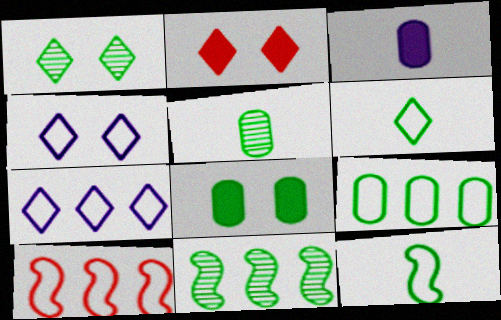[[1, 2, 4], 
[1, 3, 10], 
[1, 5, 11], 
[5, 8, 9], 
[6, 8, 11], 
[7, 9, 10]]